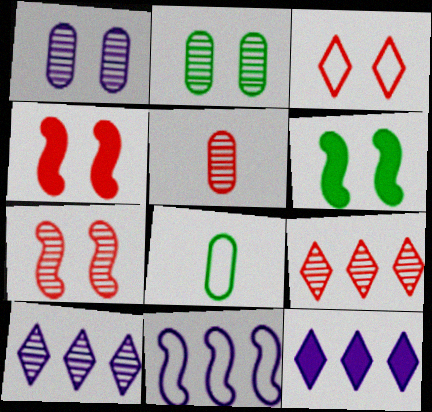[[1, 3, 6], 
[3, 8, 11], 
[4, 8, 10], 
[5, 7, 9], 
[7, 8, 12]]